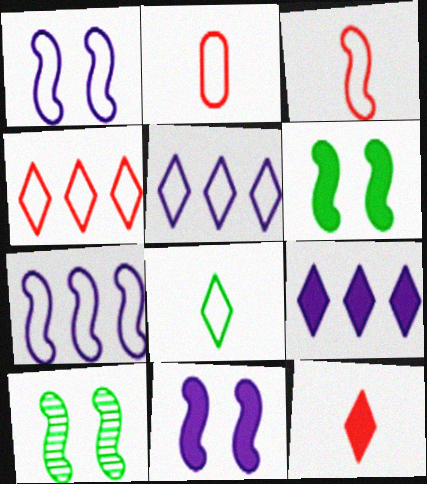[[2, 9, 10]]